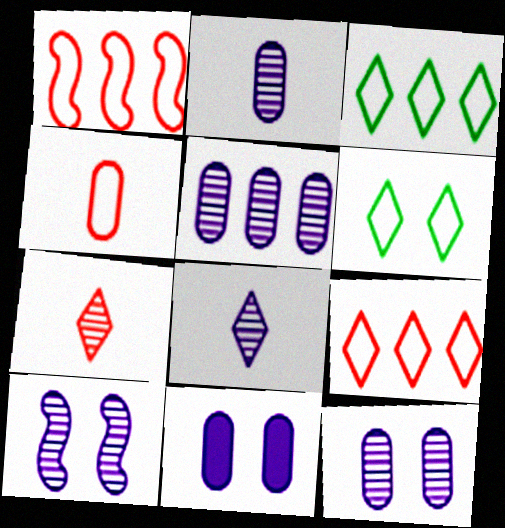[[2, 5, 12], 
[5, 8, 10]]